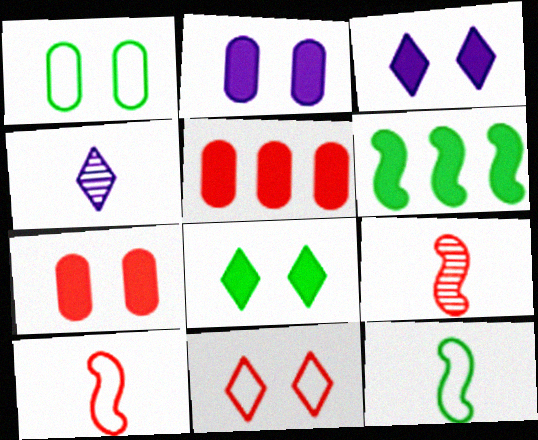[[5, 9, 11]]